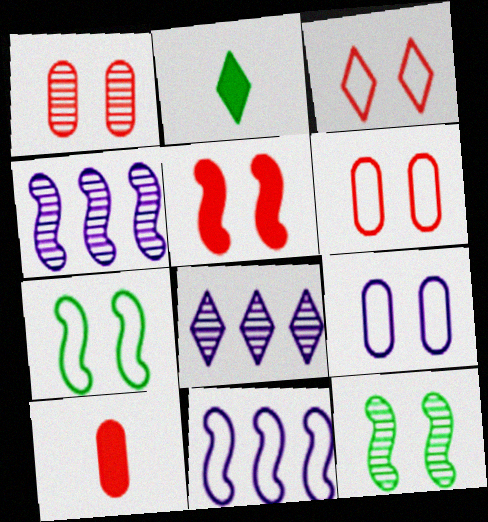[[1, 2, 11], 
[1, 3, 5], 
[2, 3, 8], 
[2, 4, 6], 
[3, 7, 9], 
[7, 8, 10]]